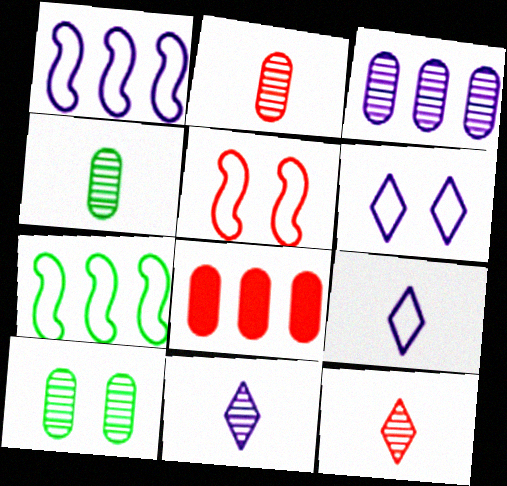[[2, 3, 10], 
[5, 8, 12]]